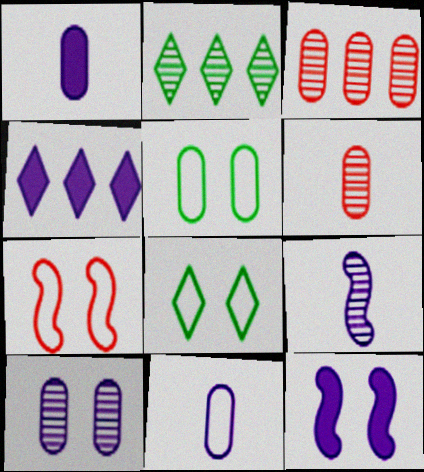[[1, 2, 7], 
[1, 3, 5], 
[1, 4, 12]]